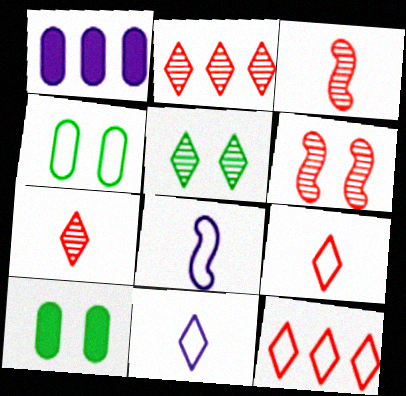[[2, 8, 10], 
[4, 8, 12]]